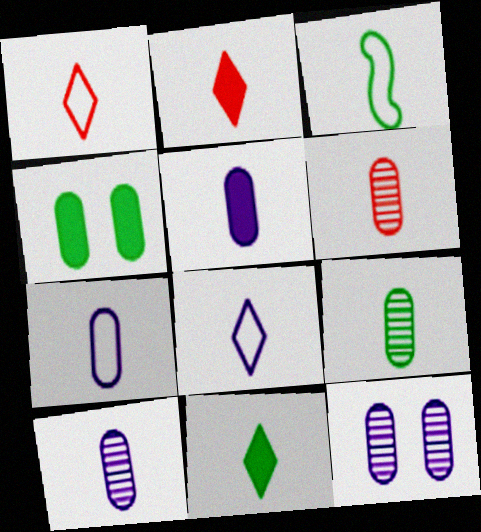[[1, 3, 7], 
[2, 3, 10], 
[3, 9, 11], 
[5, 7, 10], 
[6, 9, 10]]